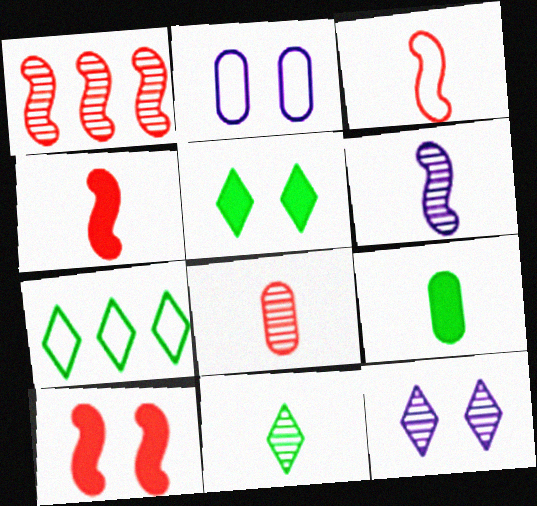[[1, 3, 10], 
[2, 3, 7], 
[5, 7, 11], 
[6, 8, 11]]